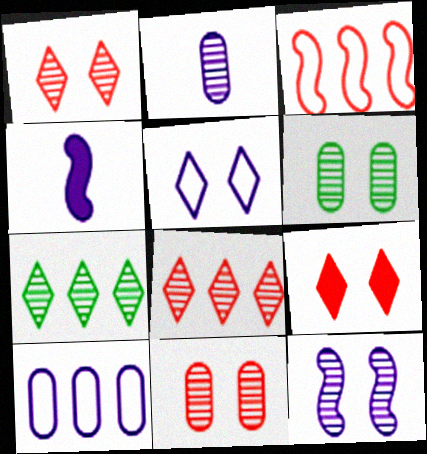[[1, 6, 12]]